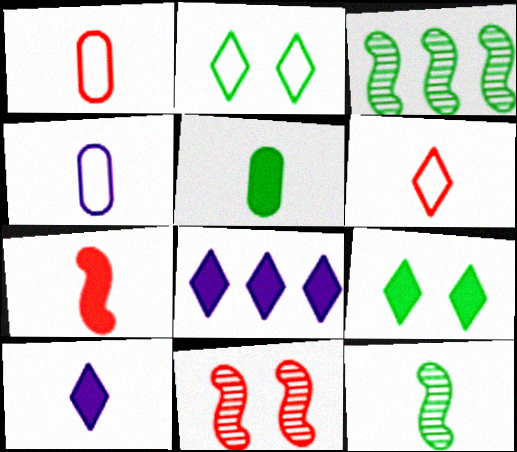[[1, 10, 12], 
[2, 3, 5], 
[5, 7, 10]]